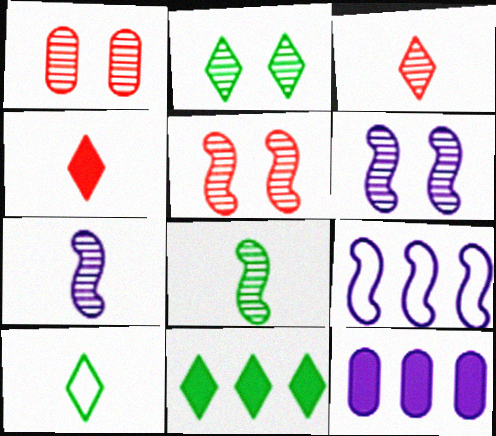[[1, 2, 6], 
[2, 10, 11], 
[5, 10, 12]]